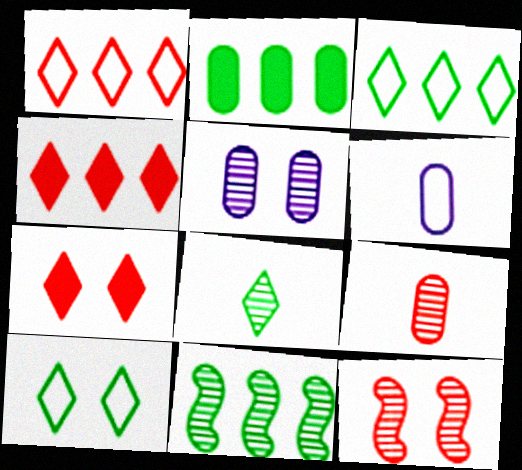[[2, 3, 11], 
[6, 7, 11]]